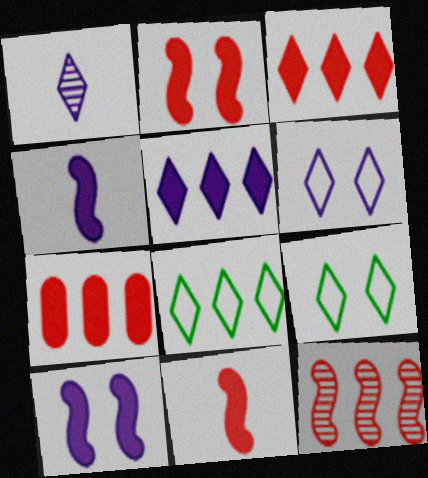[[1, 3, 9], 
[1, 5, 6]]